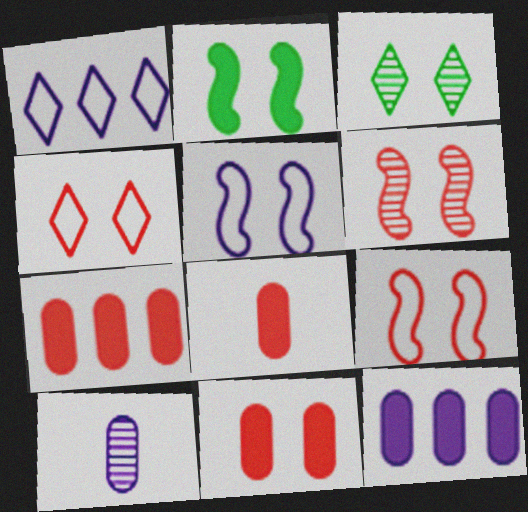[[2, 5, 6], 
[3, 5, 11], 
[4, 6, 11], 
[7, 8, 11]]